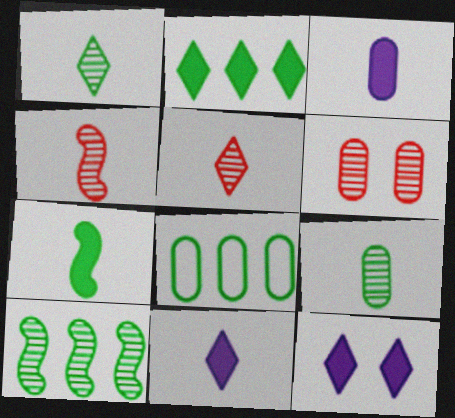[[2, 8, 10], 
[3, 6, 8], 
[4, 8, 12]]